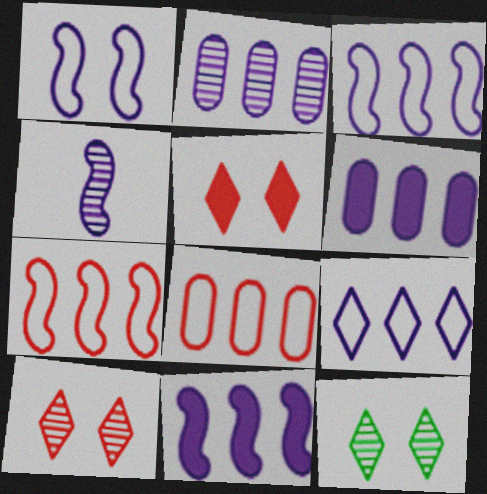[[1, 4, 11], 
[2, 9, 11]]